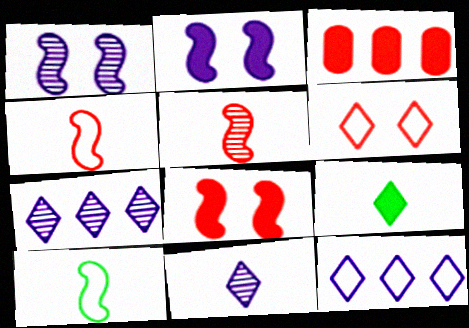[[2, 3, 9], 
[3, 5, 6], 
[6, 7, 9]]